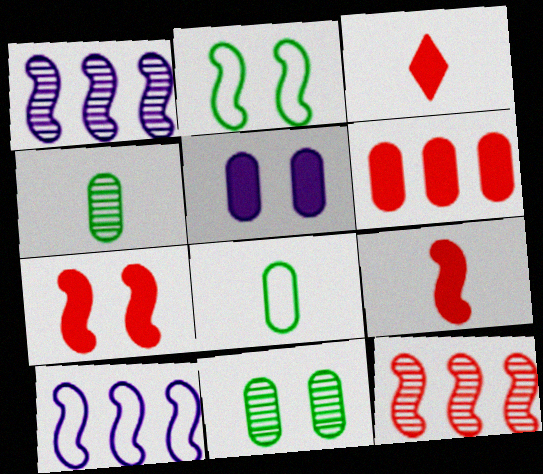[[1, 2, 9], 
[3, 6, 7], 
[3, 10, 11]]